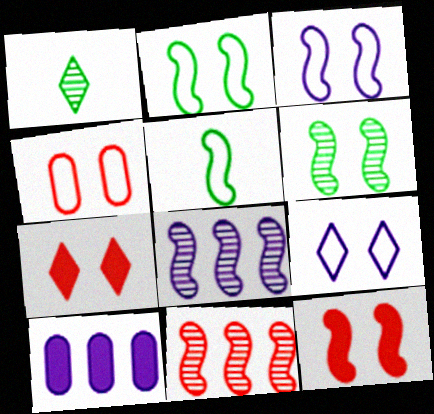[[2, 4, 9], 
[3, 6, 12], 
[5, 8, 12]]